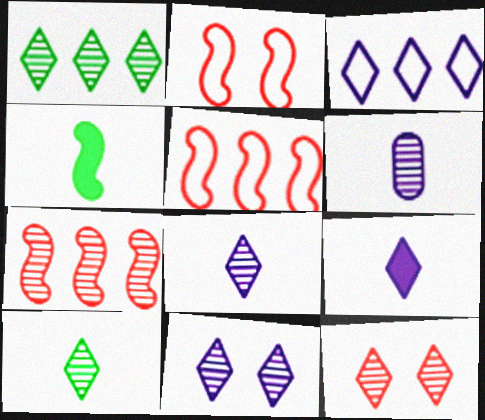[[1, 8, 12], 
[3, 9, 11]]